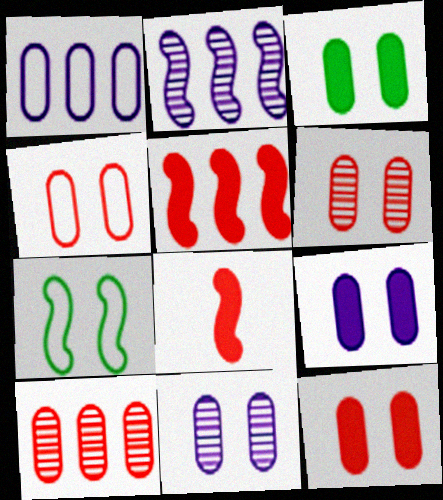[[2, 7, 8], 
[3, 4, 11], 
[3, 9, 12], 
[4, 6, 12]]